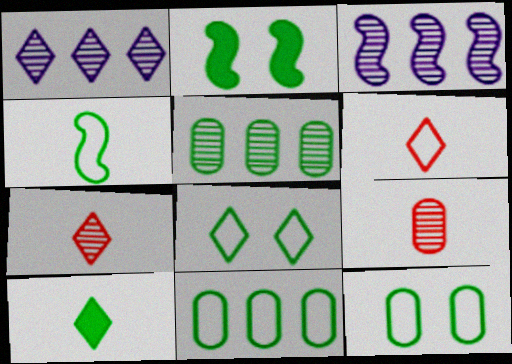[[4, 8, 11]]